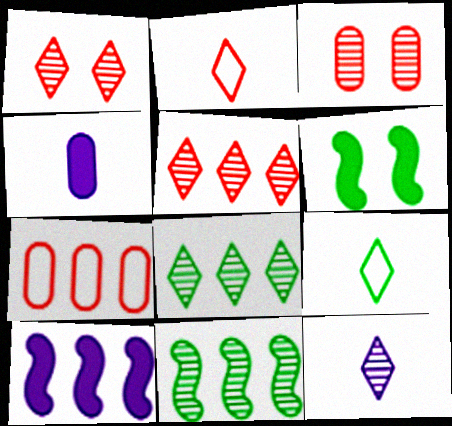[[1, 8, 12], 
[3, 9, 10], 
[3, 11, 12], 
[6, 7, 12], 
[7, 8, 10]]